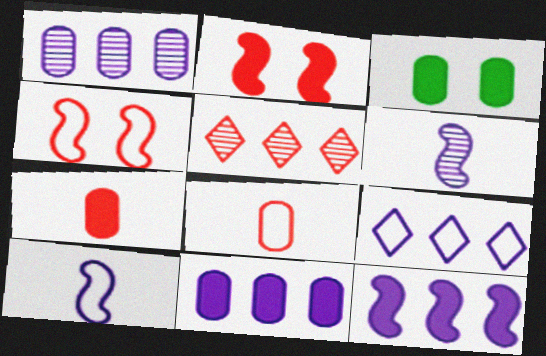[[1, 3, 8], 
[1, 9, 12], 
[2, 5, 8], 
[3, 5, 10], 
[3, 7, 11], 
[4, 5, 7]]